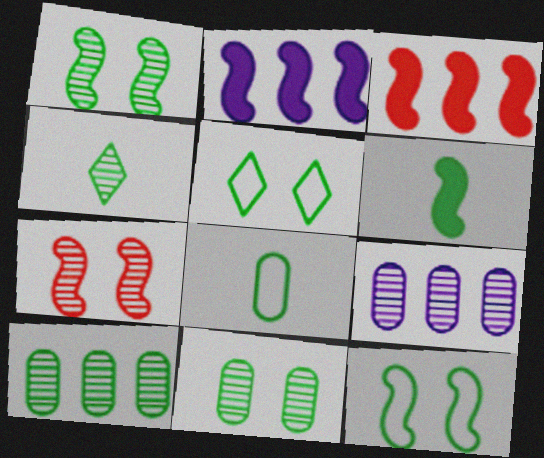[[1, 4, 10], 
[4, 6, 8], 
[4, 7, 9], 
[5, 6, 10]]